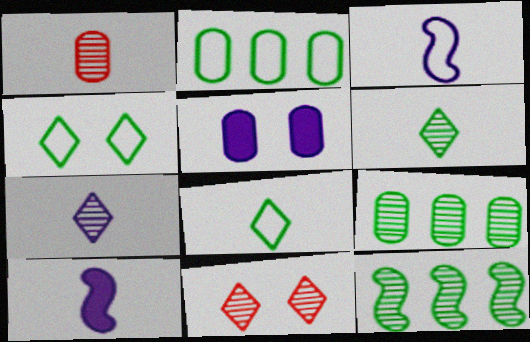[[1, 2, 5], 
[1, 8, 10], 
[2, 10, 11]]